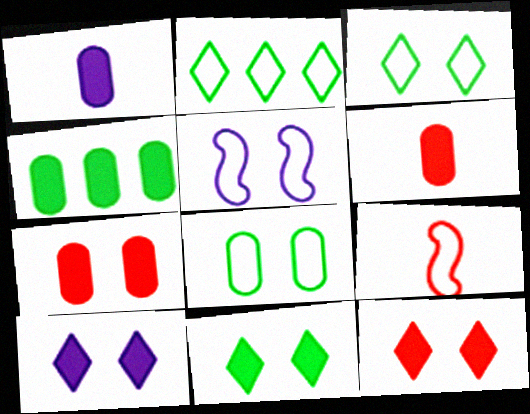[[1, 4, 7], 
[10, 11, 12]]